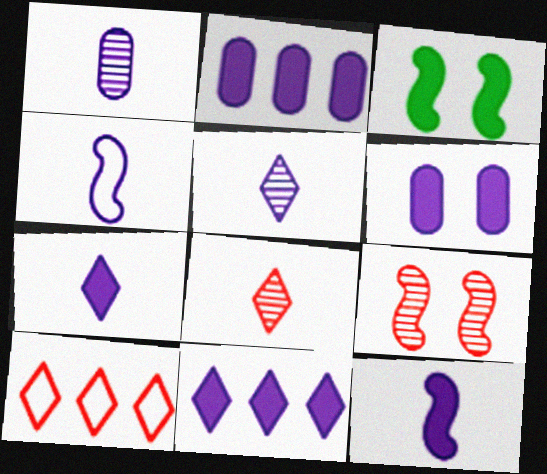[[1, 3, 10], 
[1, 4, 7], 
[6, 11, 12]]